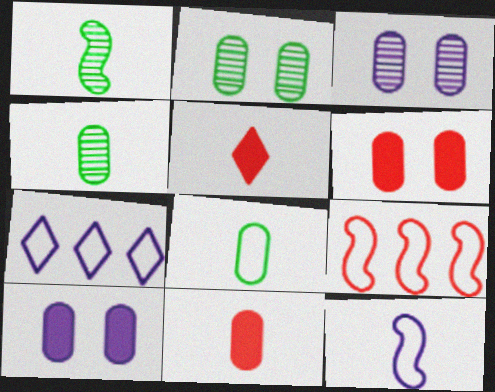[[1, 6, 7], 
[4, 5, 12]]